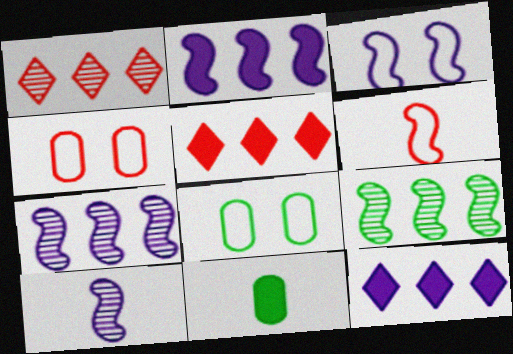[[1, 3, 11], 
[2, 3, 10], 
[5, 8, 10]]